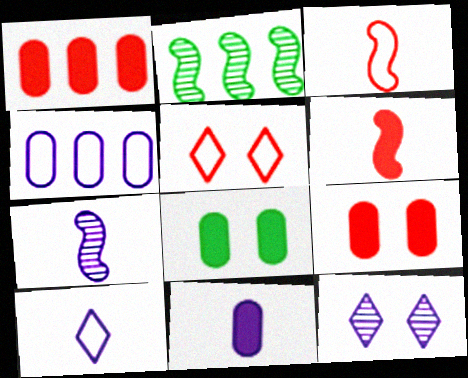[[1, 8, 11], 
[2, 5, 11], 
[2, 9, 10], 
[7, 10, 11]]